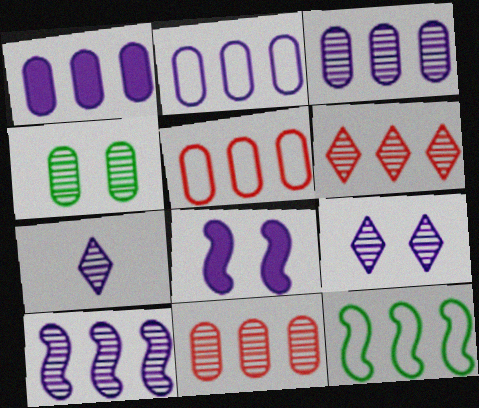[[1, 2, 3], 
[1, 6, 12], 
[2, 7, 8]]